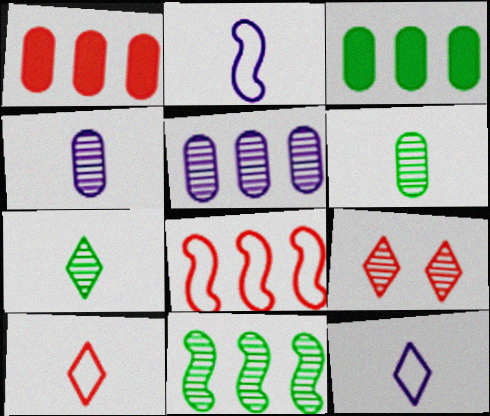[[2, 3, 9], 
[4, 9, 11]]